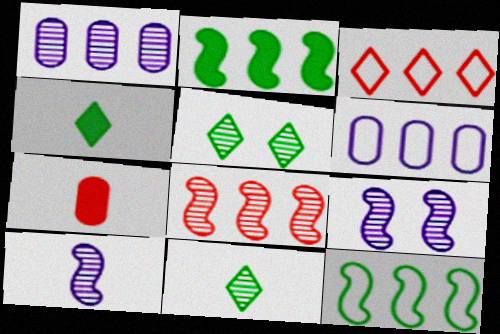[[1, 2, 3], 
[3, 6, 12]]